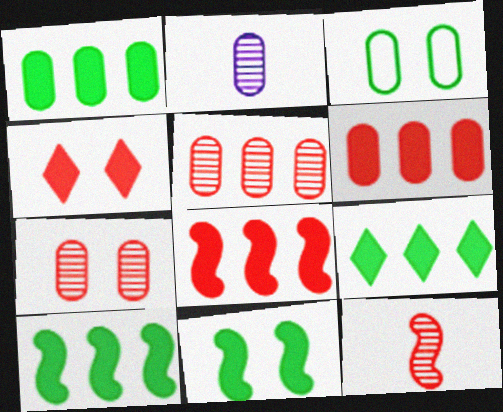[[1, 9, 10], 
[2, 3, 6]]